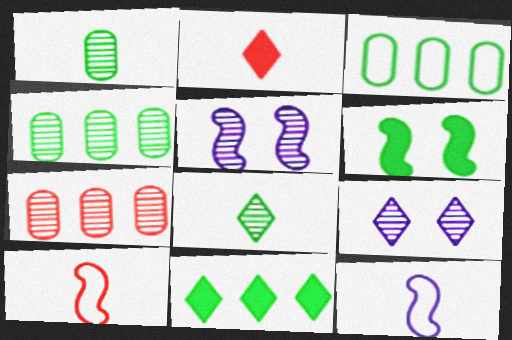[[1, 2, 12], 
[2, 3, 5], 
[3, 6, 8], 
[5, 7, 8]]